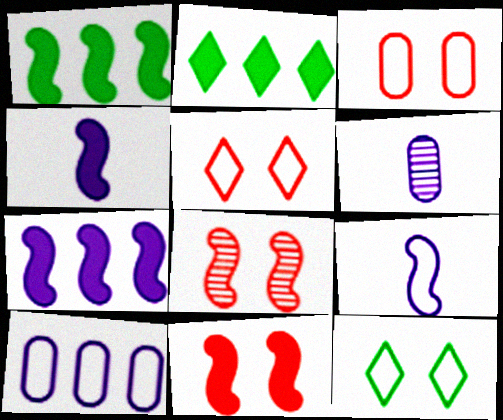[[1, 4, 11], 
[1, 5, 6], 
[1, 8, 9]]